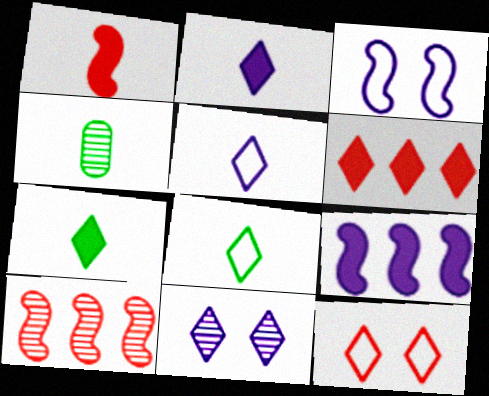[[1, 4, 5], 
[3, 4, 6], 
[4, 9, 12], 
[4, 10, 11], 
[6, 8, 11]]